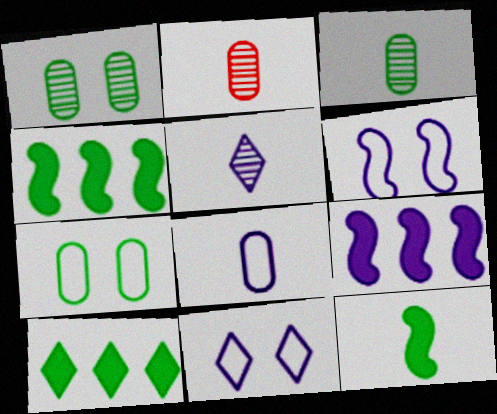[[2, 4, 11], 
[2, 6, 10]]